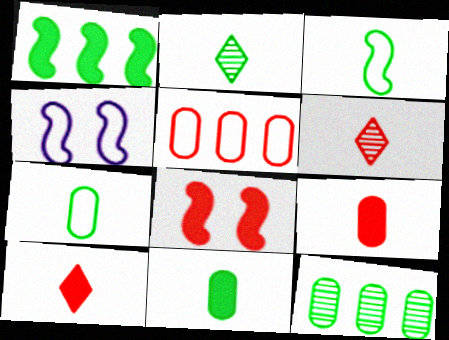[[2, 3, 11], 
[4, 10, 12], 
[5, 6, 8]]